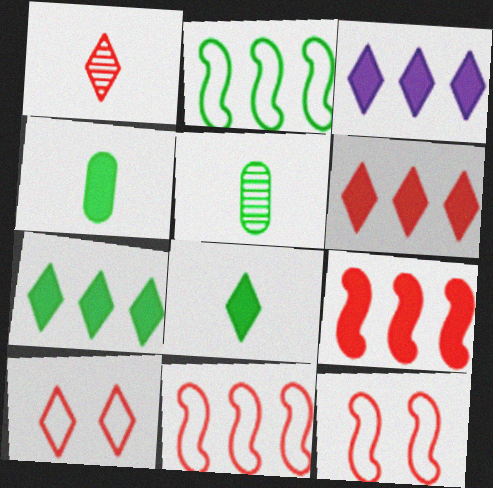[[1, 6, 10], 
[3, 5, 12], 
[3, 6, 7]]